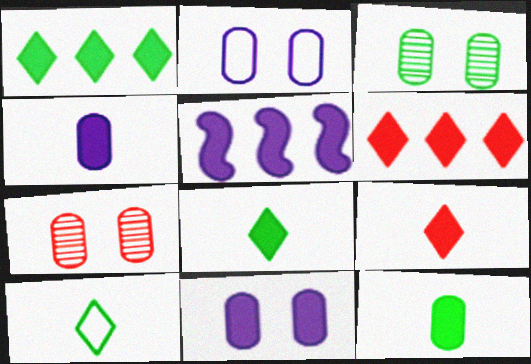[[5, 7, 10]]